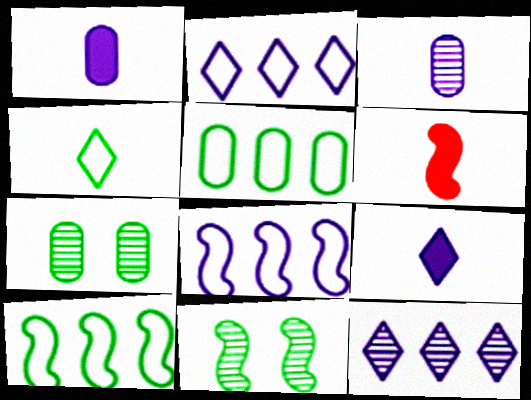[[2, 6, 7], 
[3, 4, 6], 
[6, 8, 11]]